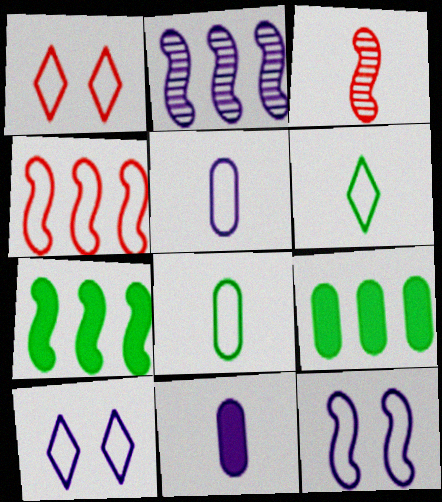[[2, 4, 7], 
[2, 10, 11], 
[3, 6, 11], 
[3, 7, 12], 
[3, 9, 10], 
[4, 8, 10]]